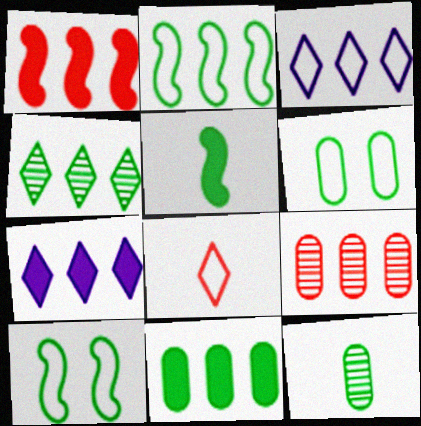[[1, 7, 11], 
[2, 4, 11], 
[2, 7, 9], 
[4, 5, 6], 
[6, 11, 12]]